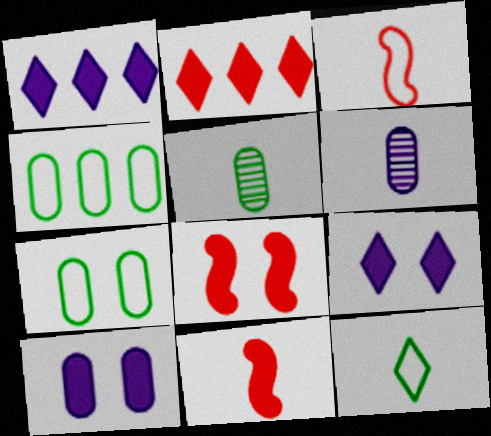[[6, 11, 12]]